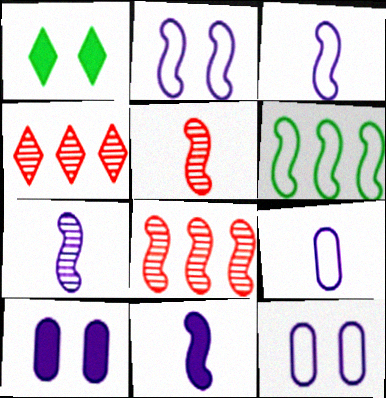[[1, 8, 9], 
[3, 7, 11]]